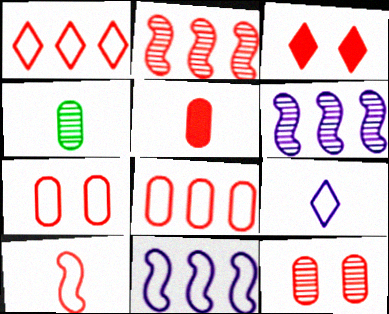[[1, 7, 10], 
[3, 4, 11], 
[5, 8, 12]]